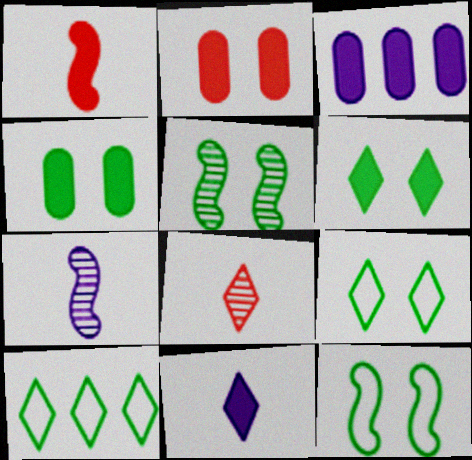[[1, 3, 6], 
[2, 7, 10], 
[3, 8, 12], 
[4, 5, 9]]